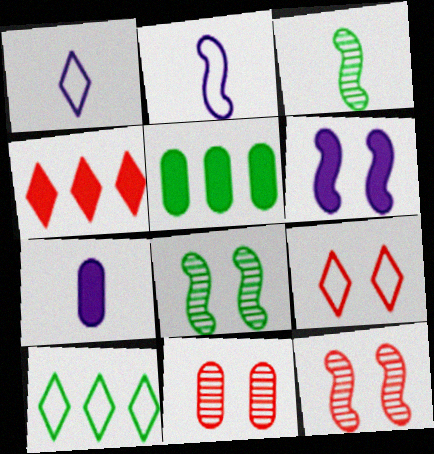[[1, 5, 12], 
[1, 9, 10], 
[7, 10, 12]]